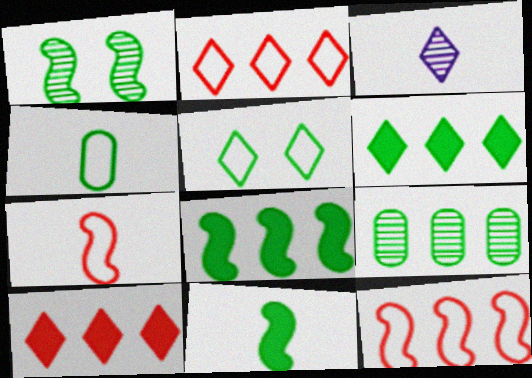[[1, 4, 6], 
[3, 5, 10], 
[5, 9, 11]]